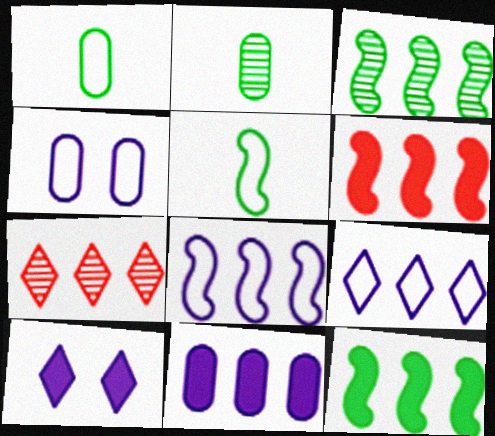[[3, 6, 8]]